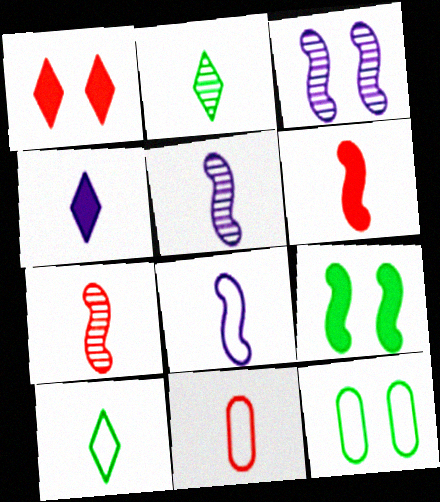[[1, 3, 12], 
[8, 10, 11]]